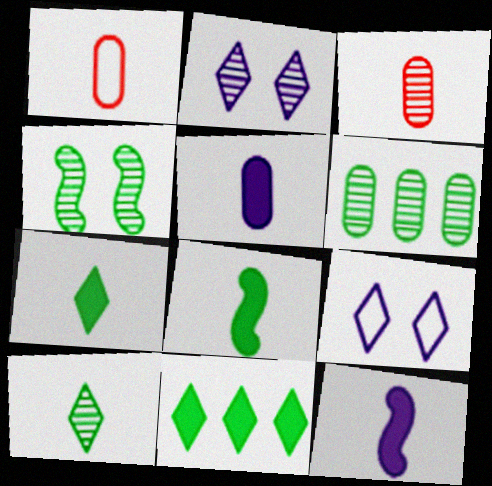[[1, 10, 12], 
[4, 6, 10]]